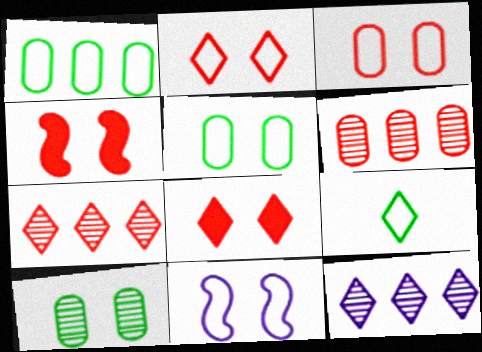[[2, 5, 11], 
[8, 9, 12], 
[8, 10, 11]]